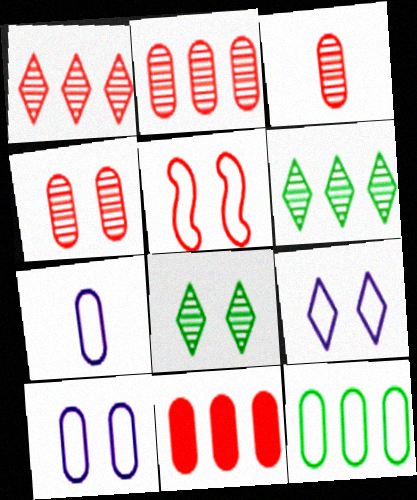[[2, 3, 4]]